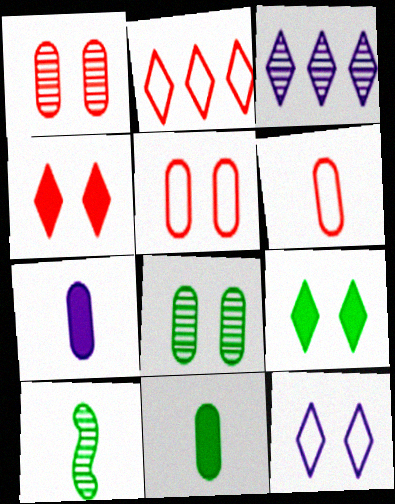[[1, 3, 10]]